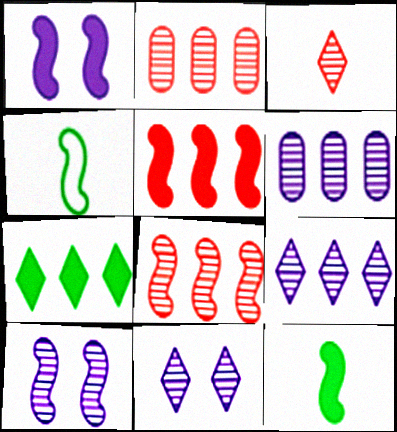[[1, 4, 8], 
[1, 5, 12], 
[4, 5, 10]]